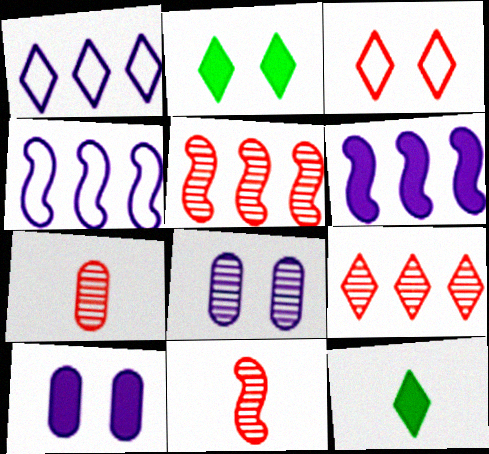[[2, 4, 7]]